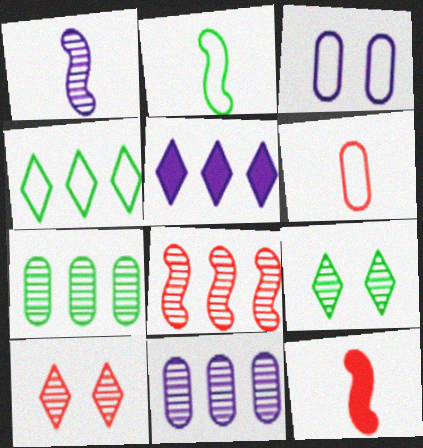[[1, 2, 12], 
[1, 3, 5], 
[1, 7, 10]]